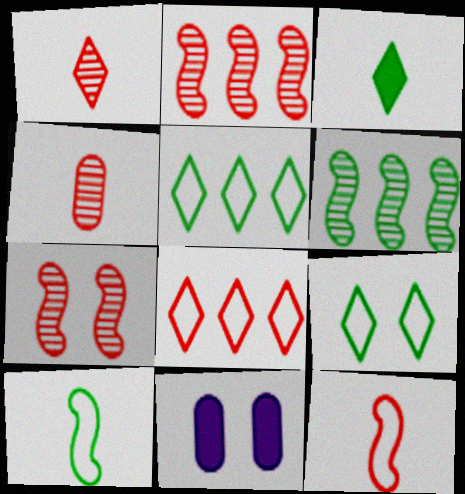[[7, 9, 11]]